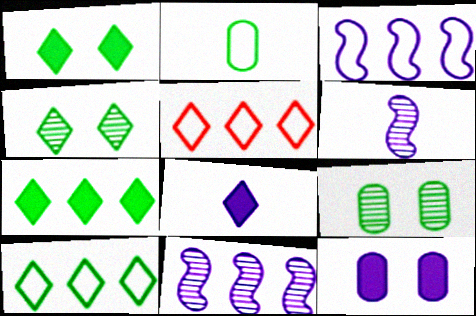[[4, 5, 8]]